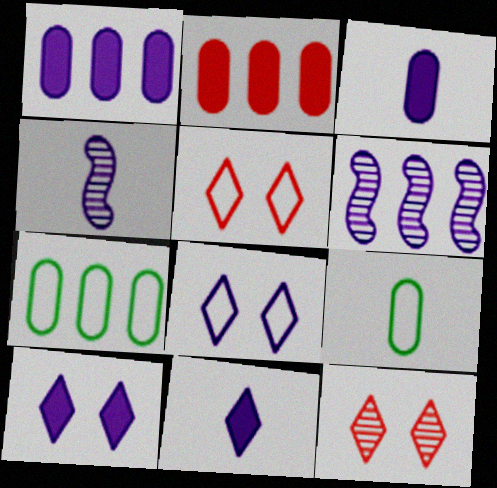[[1, 4, 8], 
[3, 6, 8]]